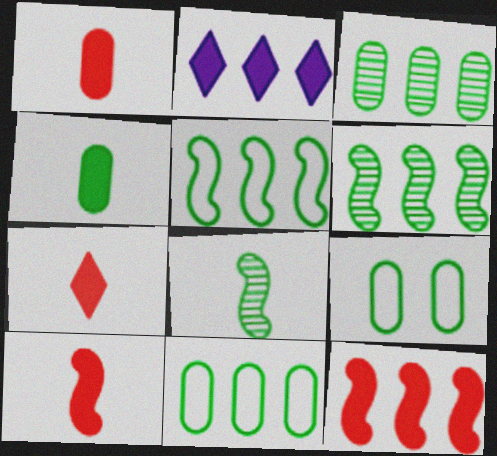[[1, 7, 10], 
[3, 4, 9]]